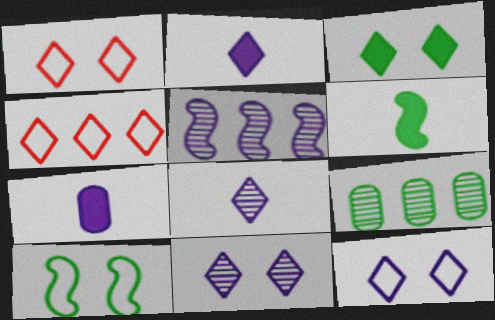[[1, 3, 11], 
[3, 4, 8], 
[5, 7, 12]]